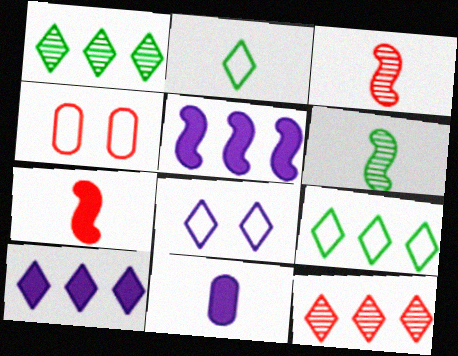[[2, 3, 11], 
[4, 6, 10], 
[4, 7, 12], 
[9, 10, 12]]